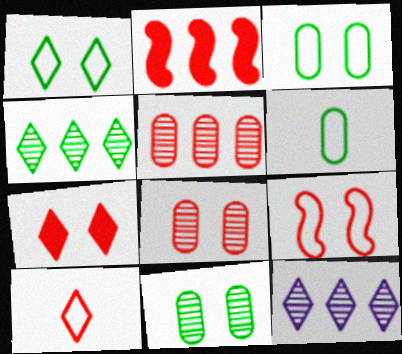[[2, 8, 10], 
[7, 8, 9]]